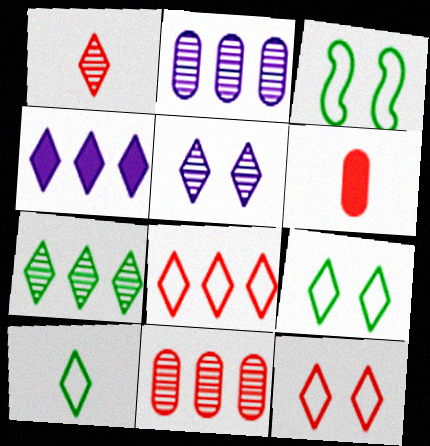[[1, 4, 9], 
[1, 5, 7], 
[4, 7, 8]]